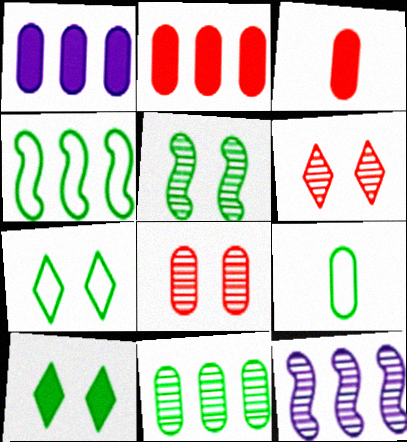[[1, 8, 9], 
[3, 7, 12], 
[4, 7, 9]]